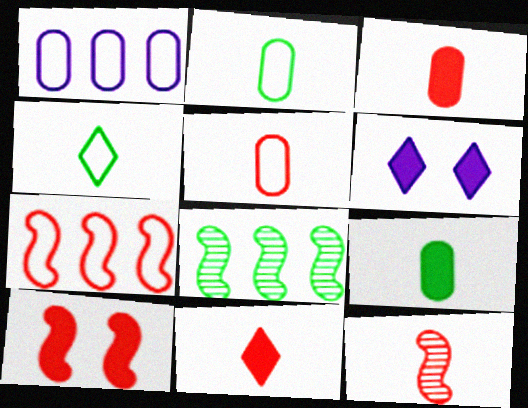[[5, 6, 8], 
[5, 11, 12], 
[7, 10, 12]]